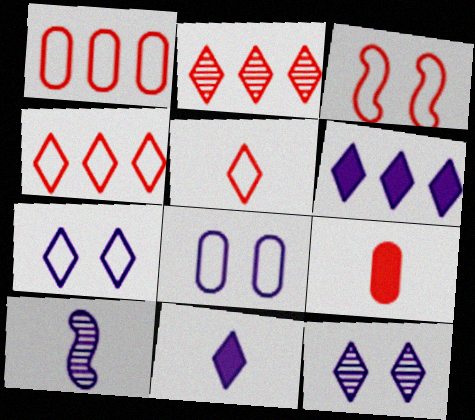[[1, 3, 5], 
[2, 3, 9], 
[6, 8, 10]]